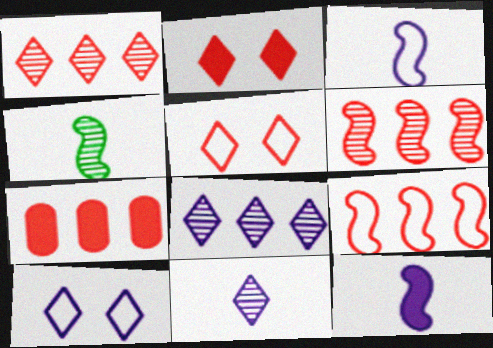[[1, 7, 9], 
[4, 7, 10]]